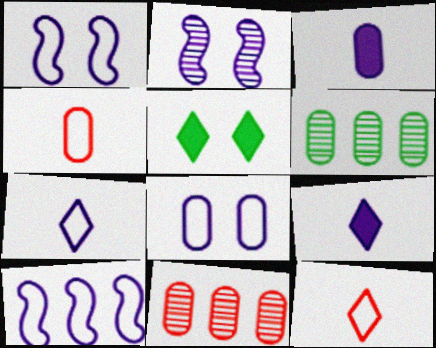[[7, 8, 10]]